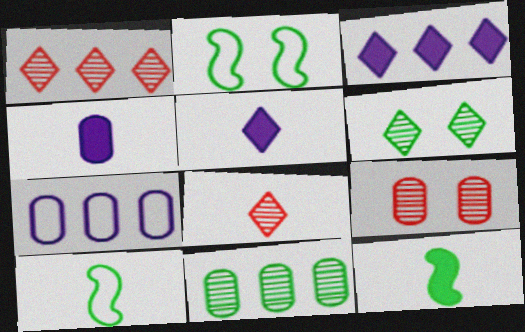[[1, 2, 4], 
[3, 9, 10], 
[4, 8, 10]]